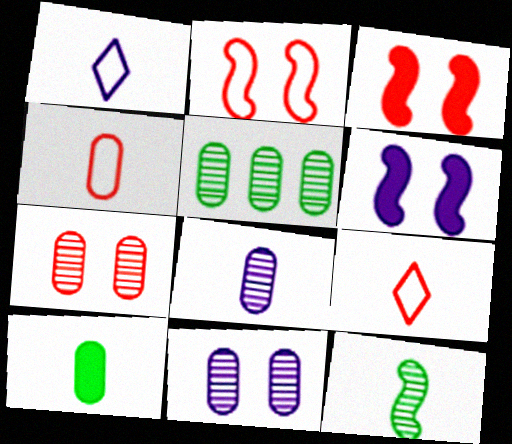[[1, 3, 5], 
[4, 8, 10], 
[5, 6, 9], 
[5, 7, 8]]